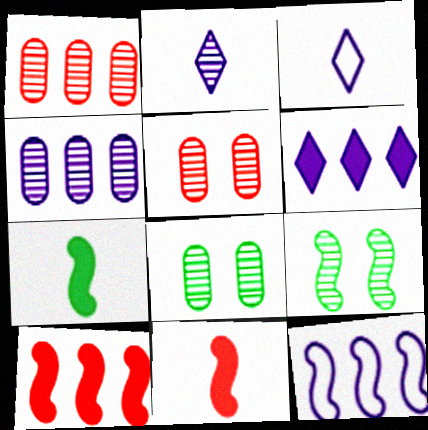[[1, 2, 9], 
[3, 8, 10], 
[4, 6, 12], 
[9, 11, 12]]